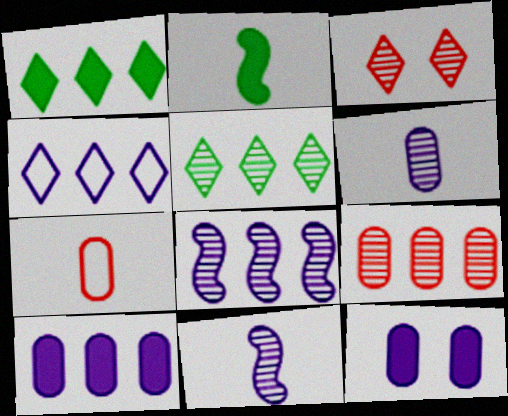[[4, 8, 10], 
[4, 11, 12], 
[5, 8, 9]]